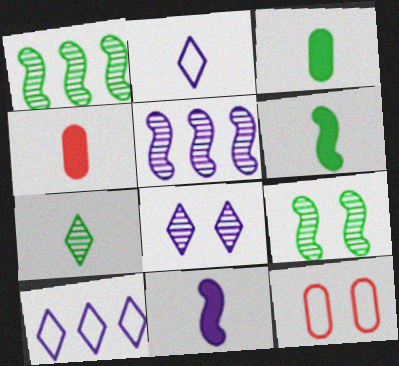[[4, 9, 10]]